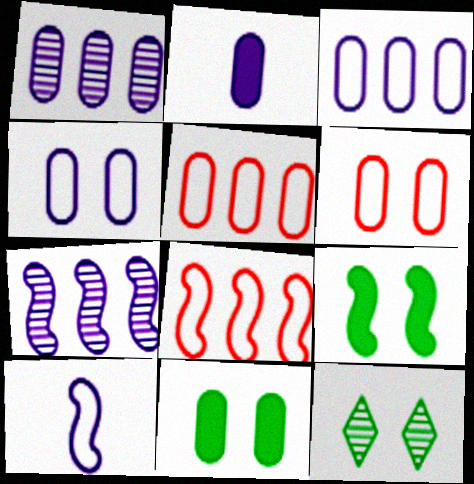[[1, 2, 4], 
[2, 8, 12]]